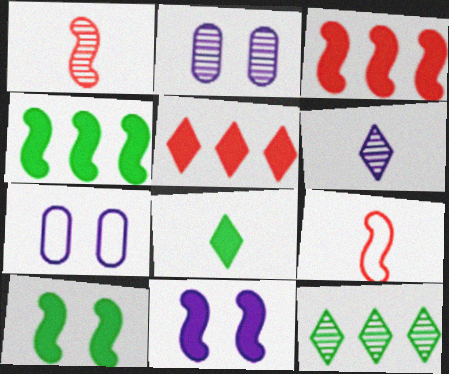[[1, 2, 12]]